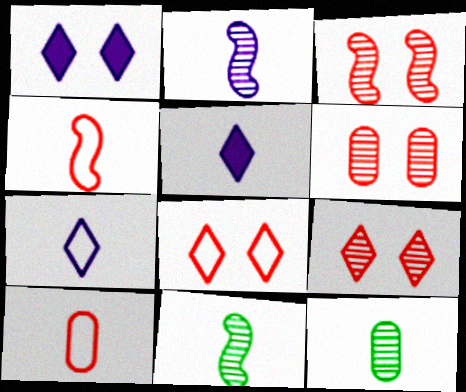[[3, 6, 9], 
[4, 5, 12], 
[5, 10, 11]]